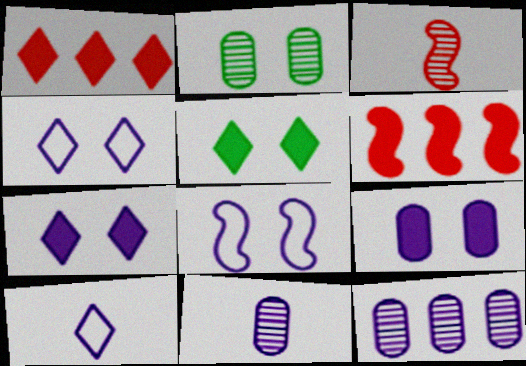[[2, 6, 10]]